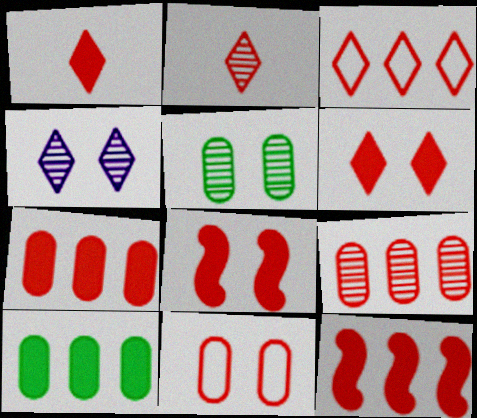[[1, 7, 8], 
[2, 3, 6], 
[2, 11, 12], 
[3, 9, 12]]